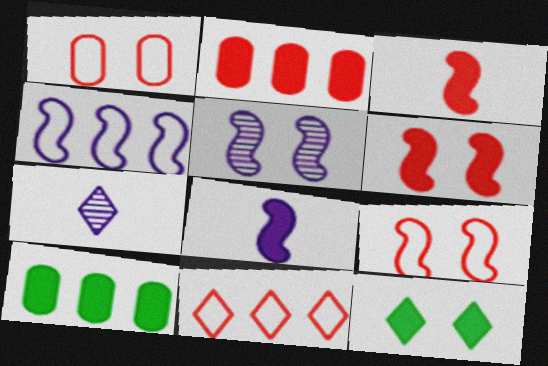[[1, 5, 12], 
[2, 8, 12], 
[4, 5, 8], 
[7, 9, 10], 
[7, 11, 12]]